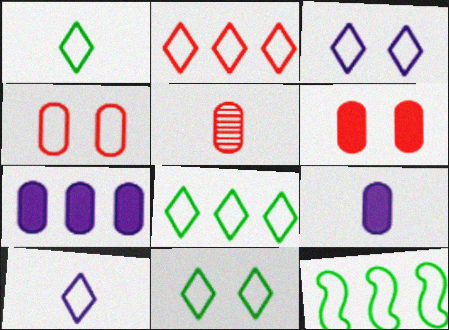[[1, 2, 3], 
[1, 8, 11], 
[2, 10, 11], 
[4, 10, 12]]